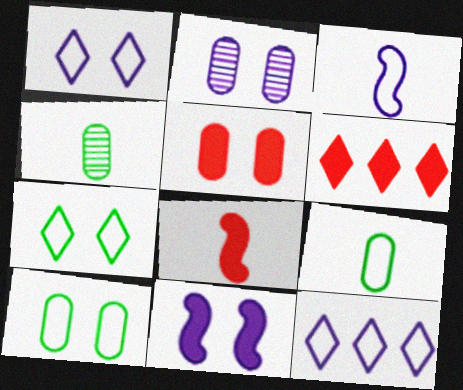[[1, 2, 11], 
[2, 5, 10], 
[5, 6, 8]]